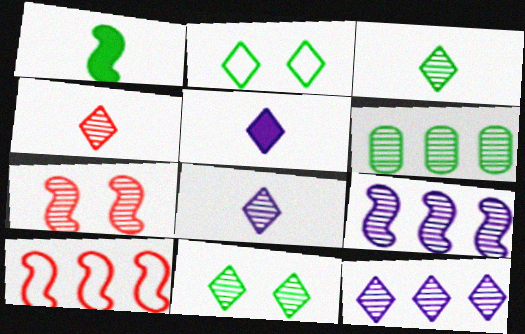[[1, 2, 6], 
[3, 4, 8], 
[4, 11, 12], 
[6, 7, 8]]